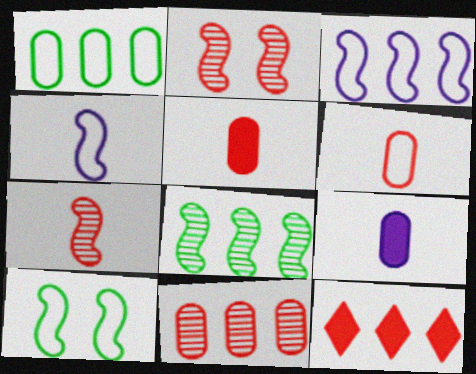[[2, 6, 12]]